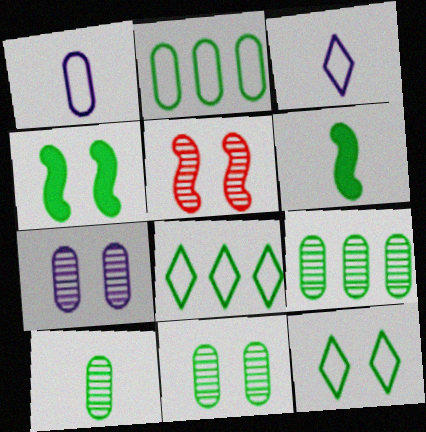[[4, 8, 10], 
[4, 11, 12], 
[6, 8, 11], 
[6, 9, 12], 
[9, 10, 11]]